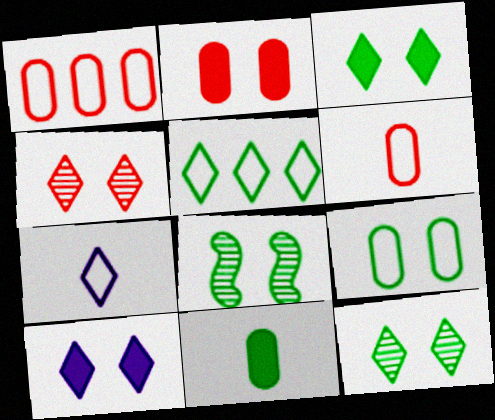[[3, 8, 9], 
[5, 8, 11]]